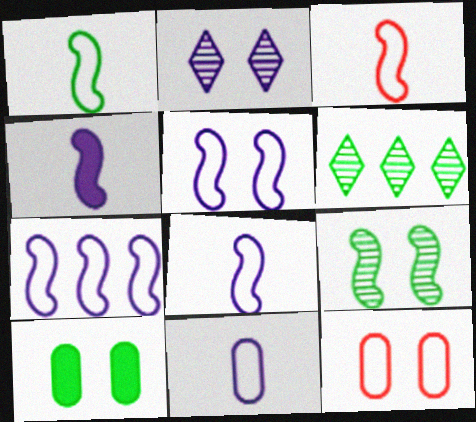[[1, 3, 8], 
[1, 6, 10], 
[4, 6, 12], 
[5, 7, 8]]